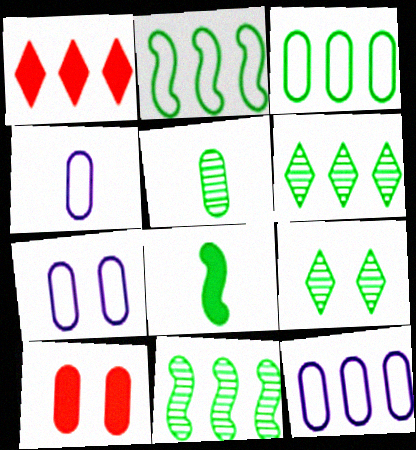[[1, 11, 12], 
[3, 8, 9], 
[4, 7, 12], 
[5, 9, 11], 
[5, 10, 12]]